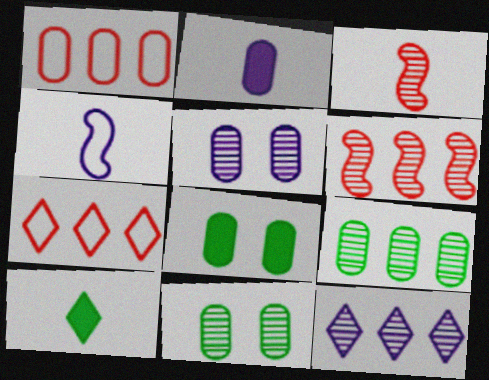[[1, 2, 11], 
[3, 11, 12], 
[6, 9, 12]]